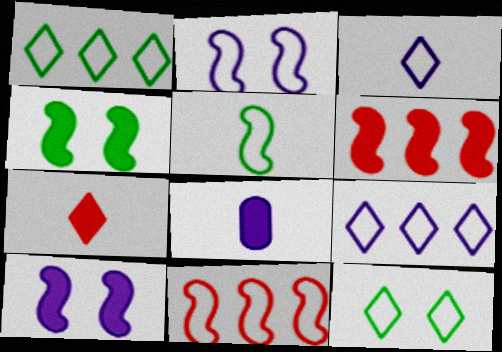[[2, 5, 11]]